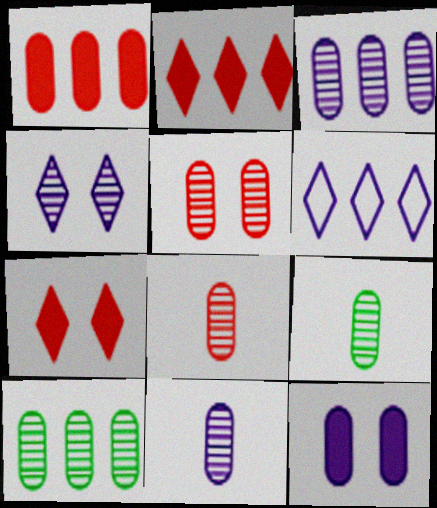[[3, 5, 9], 
[5, 10, 11], 
[8, 9, 11]]